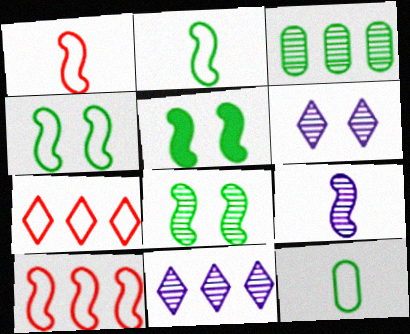[[4, 5, 8], 
[5, 9, 10]]